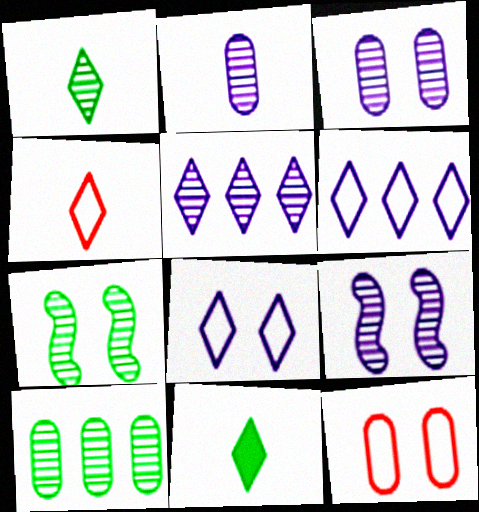[[1, 7, 10], 
[2, 5, 9]]